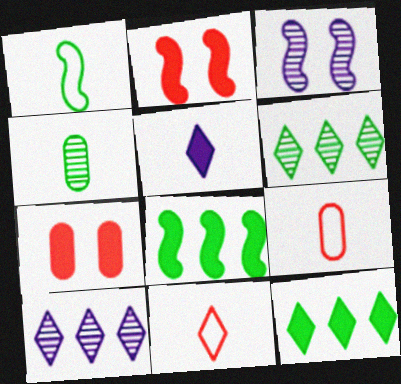[[1, 7, 10], 
[3, 9, 12], 
[5, 7, 8]]